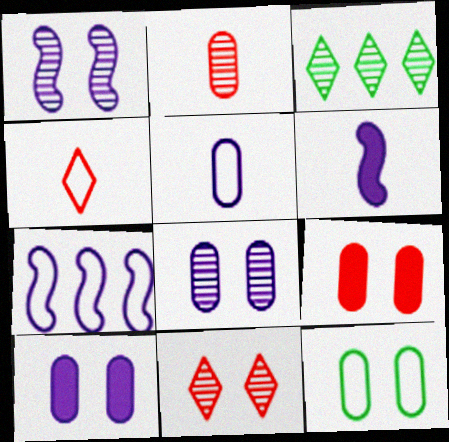[[1, 2, 3], 
[1, 6, 7], 
[4, 7, 12], 
[8, 9, 12]]